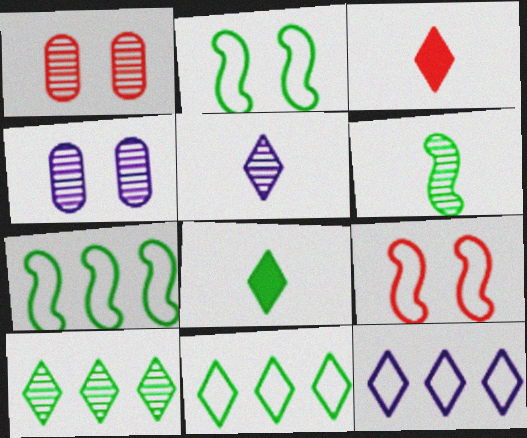[[3, 4, 7]]